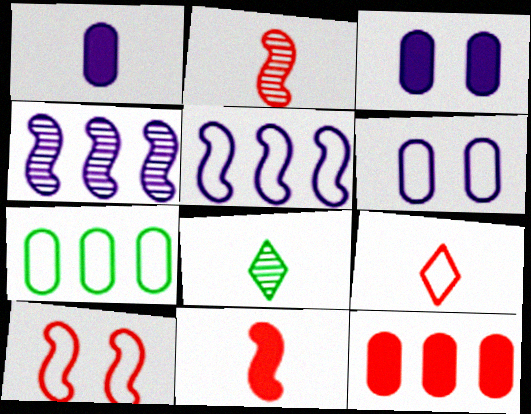[]